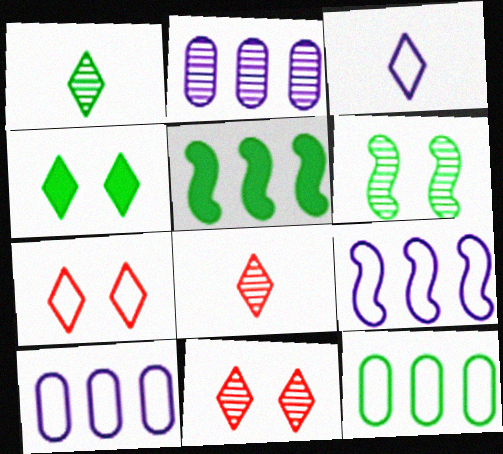[[2, 6, 8]]